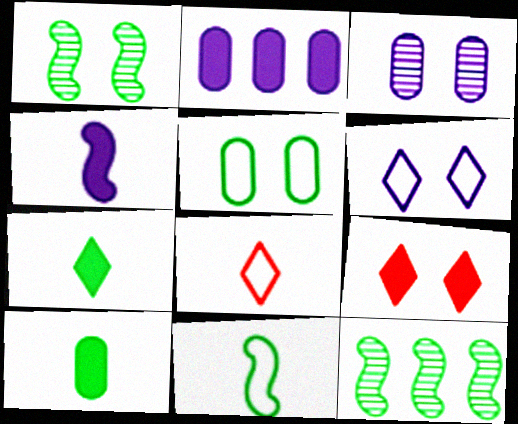[[1, 2, 8], 
[5, 7, 12]]